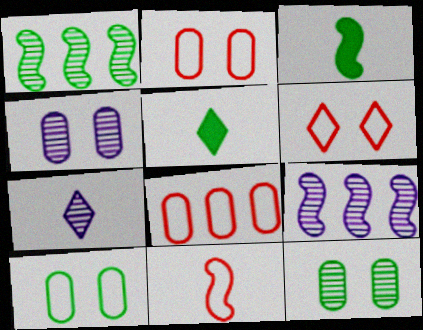[[1, 5, 10], 
[2, 5, 9], 
[4, 7, 9], 
[6, 8, 11]]